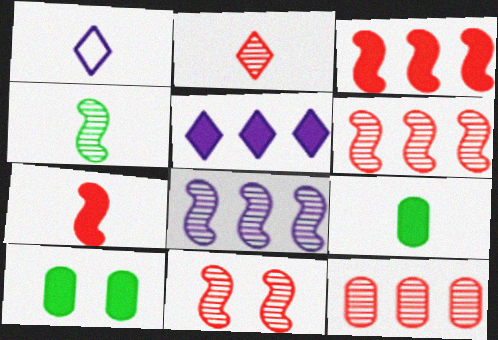[[1, 6, 10], 
[2, 11, 12], 
[4, 8, 11], 
[5, 7, 10]]